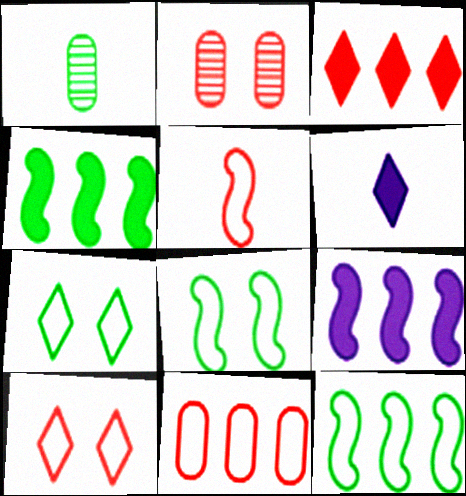[[1, 4, 7], 
[1, 5, 6], 
[1, 9, 10], 
[2, 3, 5], 
[2, 6, 12], 
[5, 10, 11]]